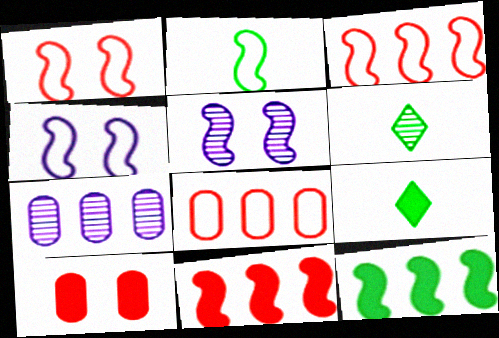[[1, 7, 9], 
[2, 3, 4], 
[2, 5, 11], 
[5, 8, 9]]